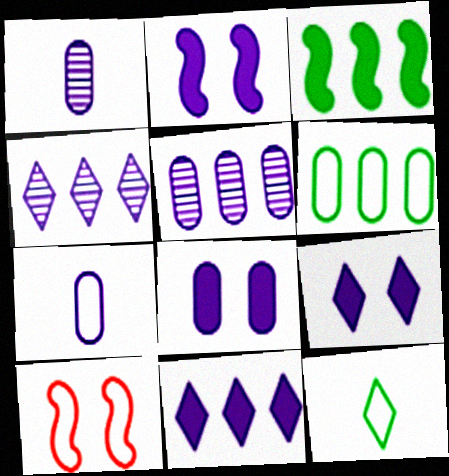[[2, 4, 7], 
[2, 8, 9], 
[5, 7, 8]]